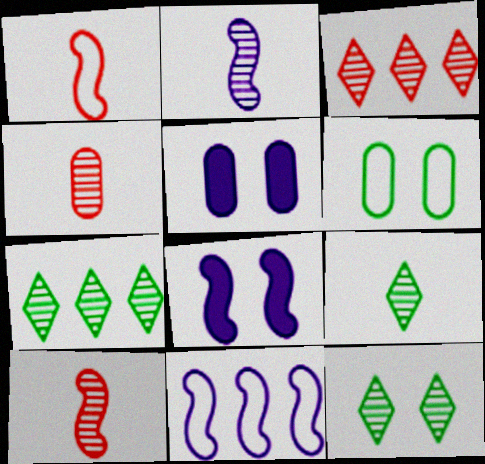[[1, 5, 7], 
[2, 4, 9], 
[2, 8, 11], 
[7, 9, 12]]